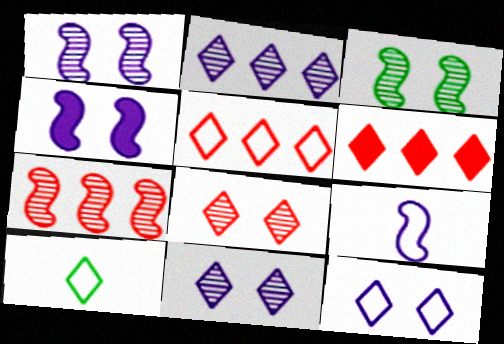[[5, 10, 12], 
[6, 10, 11]]